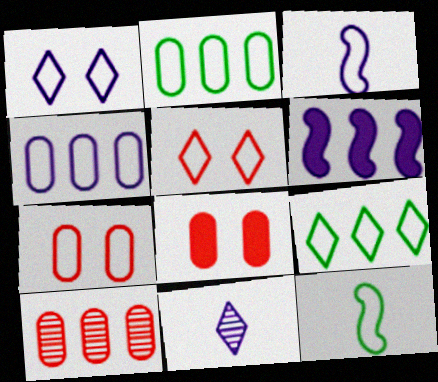[[1, 3, 4], 
[2, 3, 5], 
[3, 7, 9], 
[4, 5, 12], 
[6, 9, 10]]